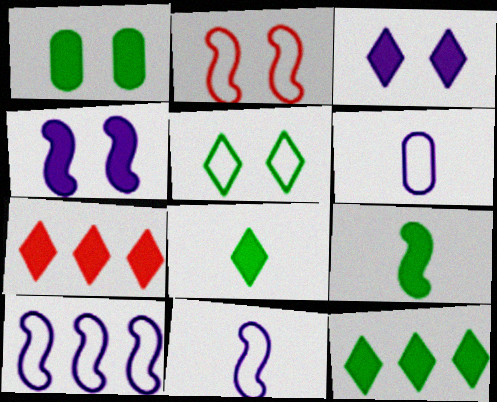[[1, 9, 12], 
[3, 7, 8]]